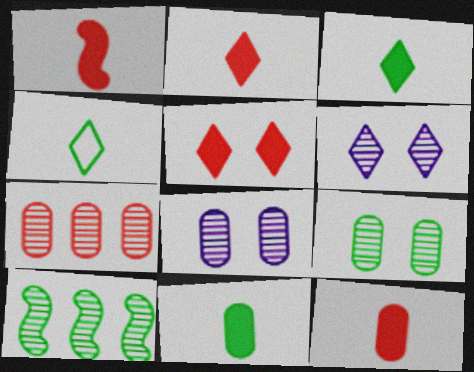[[1, 2, 12]]